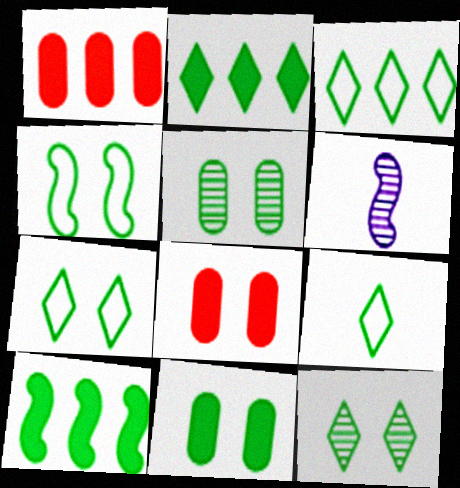[[1, 6, 7], 
[2, 9, 12], 
[3, 6, 8], 
[3, 7, 9], 
[4, 11, 12], 
[5, 9, 10]]